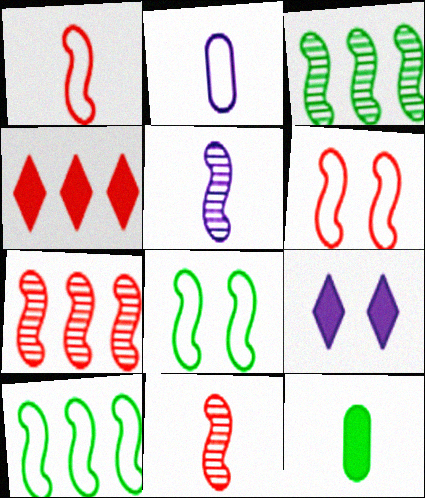[]